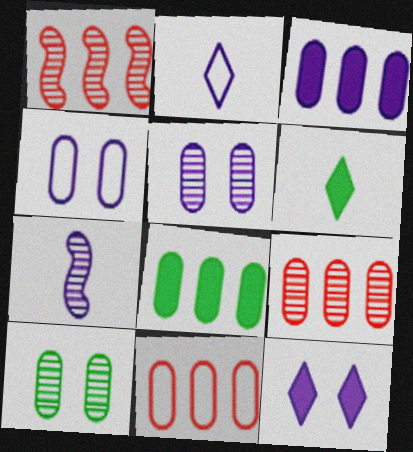[[1, 4, 6]]